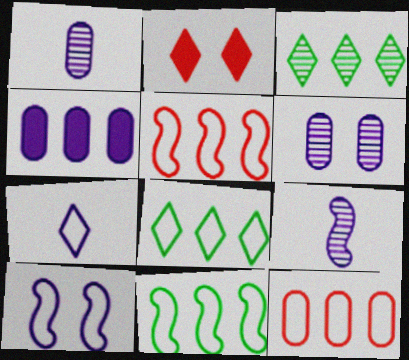[[1, 2, 11], 
[2, 3, 7], 
[3, 4, 5]]